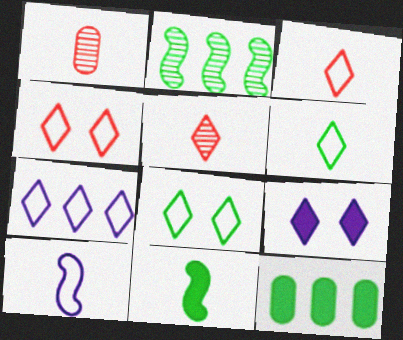[[3, 7, 8], 
[4, 6, 7]]